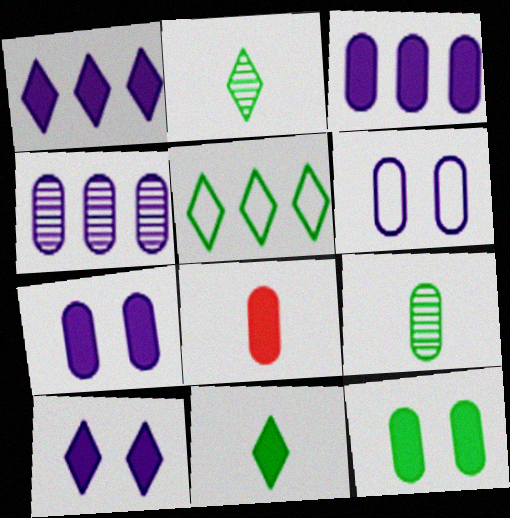[[3, 8, 12]]